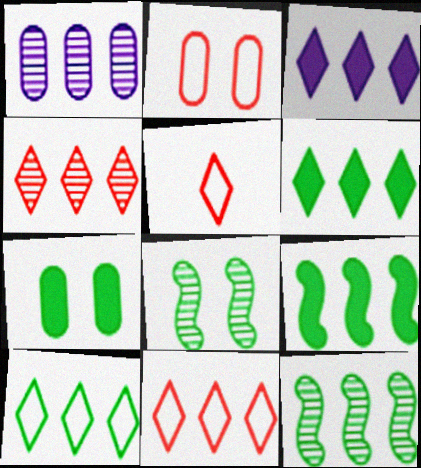[[1, 4, 12], 
[1, 9, 11], 
[3, 4, 10]]